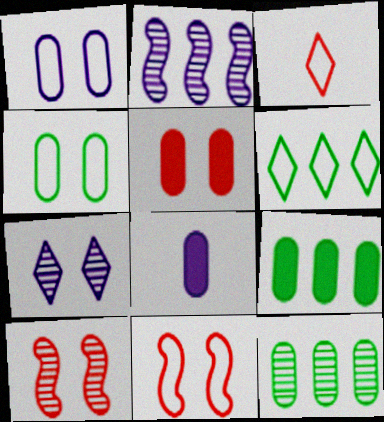[[5, 8, 9], 
[6, 8, 10]]